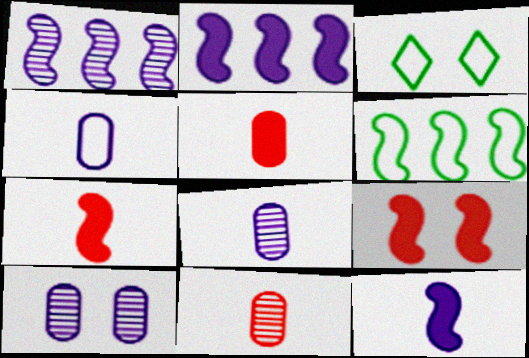[[1, 3, 5], 
[2, 3, 11], 
[3, 9, 10]]